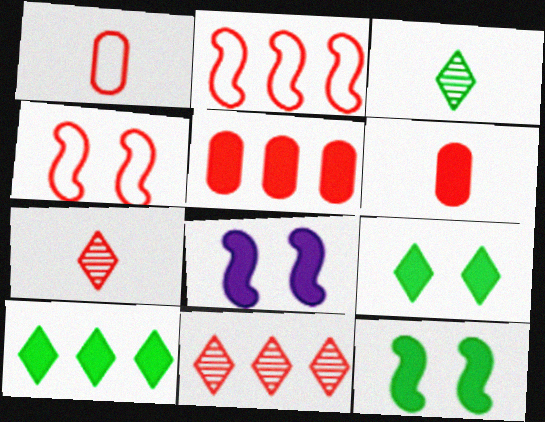[[2, 5, 11], 
[4, 5, 7], 
[4, 6, 11], 
[6, 8, 10]]